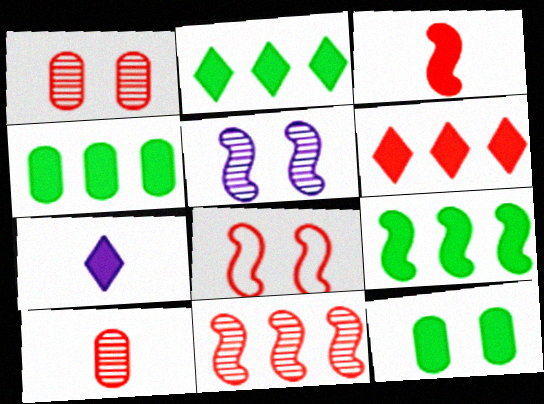[[2, 4, 9], 
[3, 8, 11], 
[6, 8, 10]]